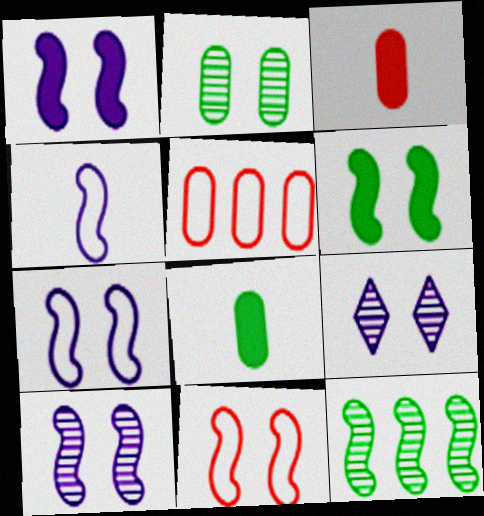[[1, 7, 10], 
[6, 10, 11]]